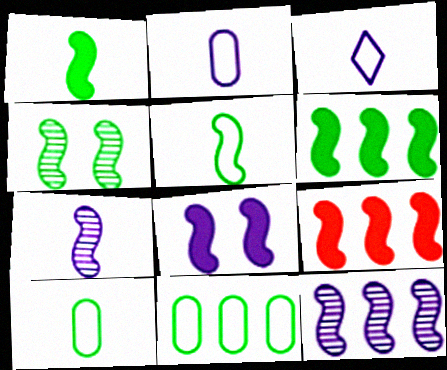[[1, 8, 9], 
[4, 5, 6]]